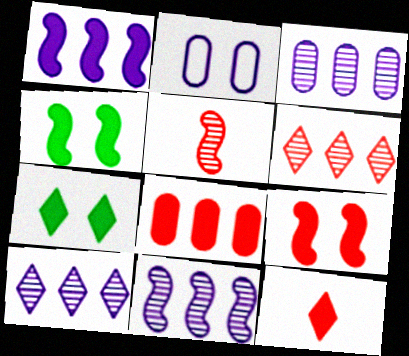[[3, 10, 11], 
[8, 9, 12]]